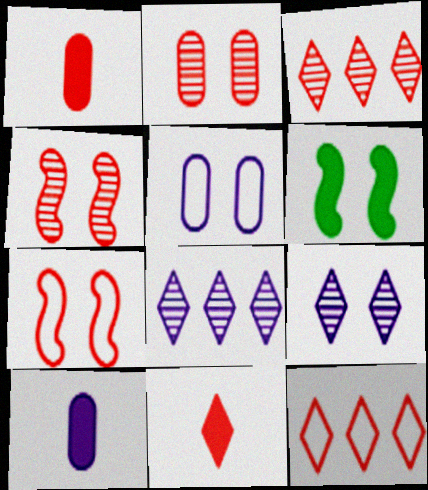[[1, 3, 7], 
[1, 4, 12]]